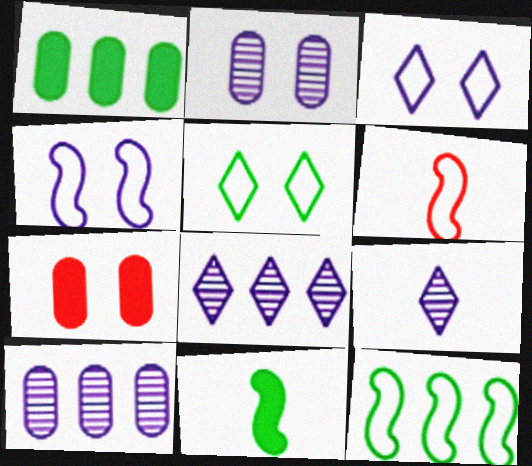[[4, 6, 12], 
[7, 9, 12]]